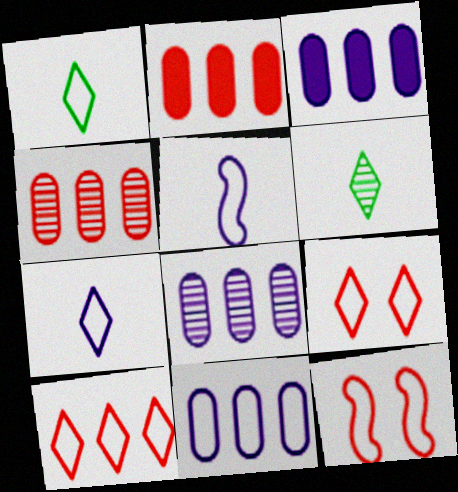[[1, 11, 12], 
[3, 6, 12], 
[3, 8, 11]]